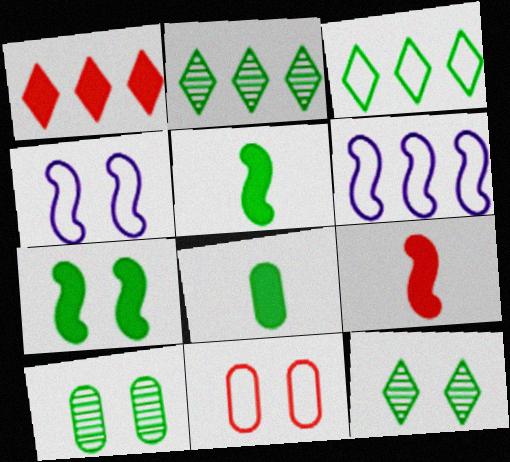[[3, 5, 10]]